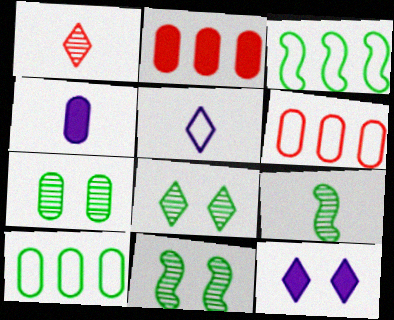[[2, 5, 11], 
[4, 6, 7], 
[6, 9, 12], 
[7, 8, 11]]